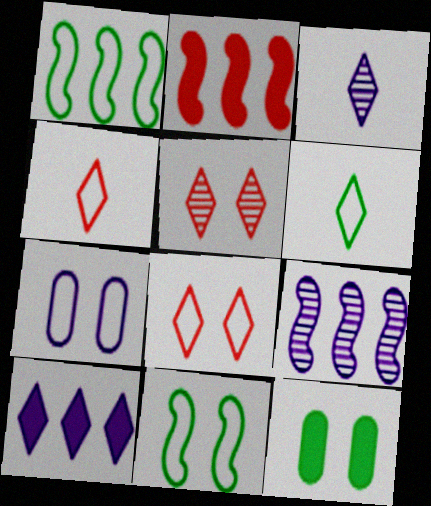[[1, 2, 9], 
[1, 4, 7], 
[4, 9, 12], 
[5, 6, 10], 
[7, 8, 11]]